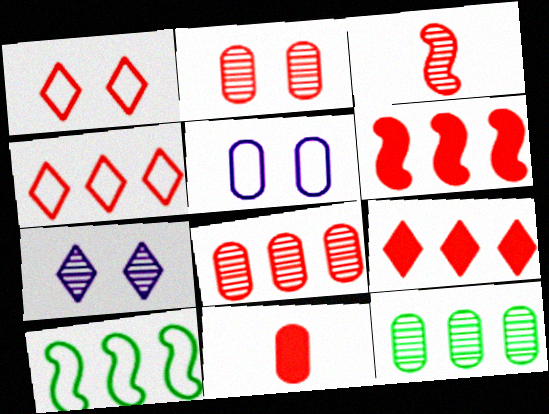[[3, 7, 12], 
[4, 6, 8], 
[5, 11, 12], 
[7, 10, 11]]